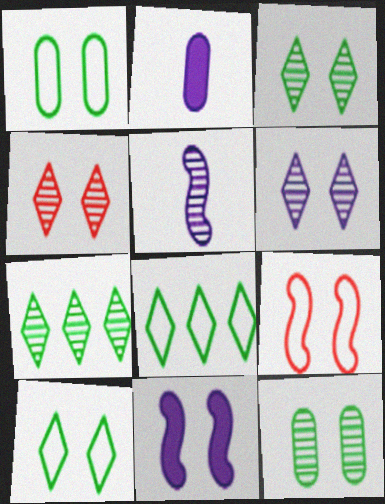[[1, 4, 11], 
[2, 7, 9], 
[3, 4, 6]]